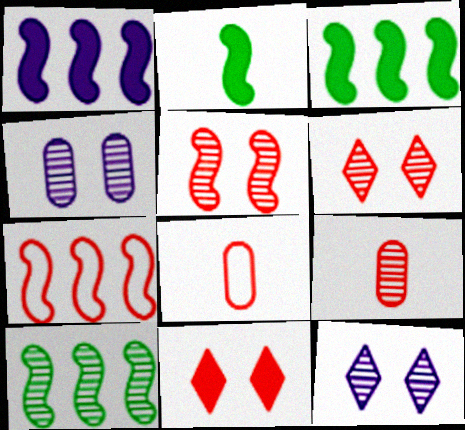[[1, 7, 10], 
[3, 8, 12], 
[7, 9, 11], 
[9, 10, 12]]